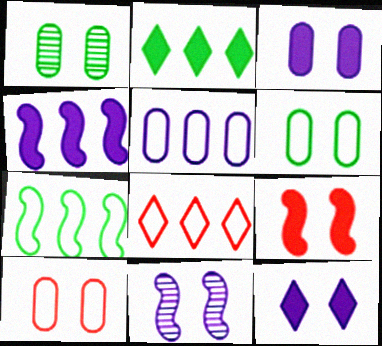[[1, 3, 10], 
[5, 7, 8]]